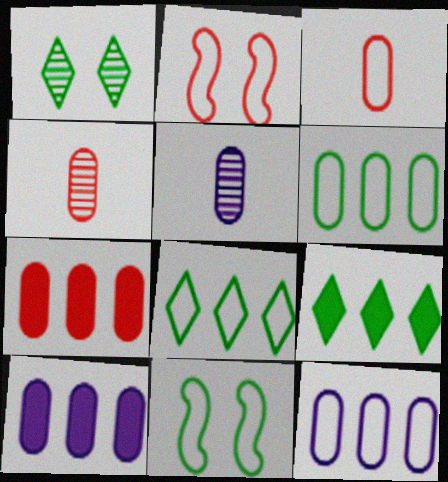[[2, 5, 9]]